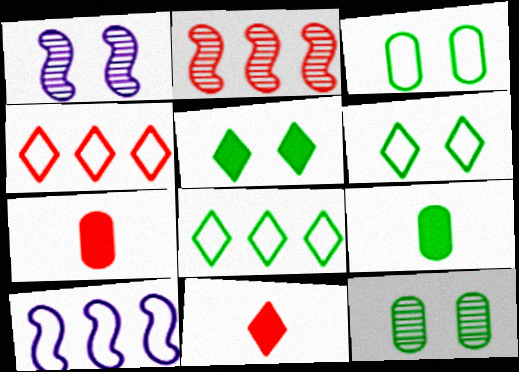[[1, 4, 9], 
[1, 7, 8], 
[10, 11, 12]]